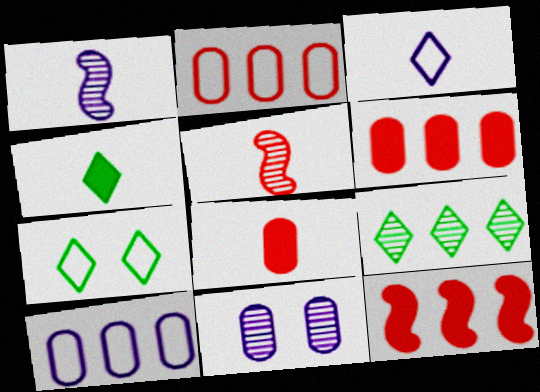[[1, 6, 7], 
[4, 7, 9], 
[5, 9, 11], 
[9, 10, 12]]